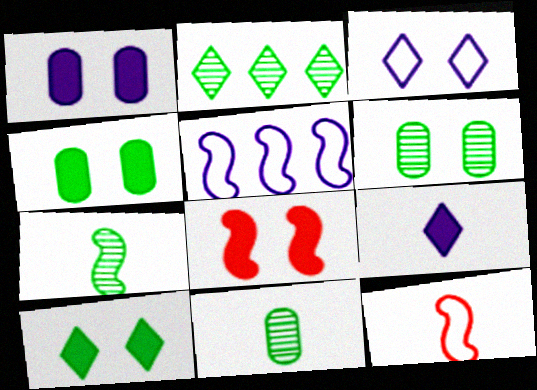[[1, 2, 12], 
[1, 8, 10], 
[2, 6, 7], 
[3, 6, 8], 
[5, 7, 8], 
[9, 11, 12]]